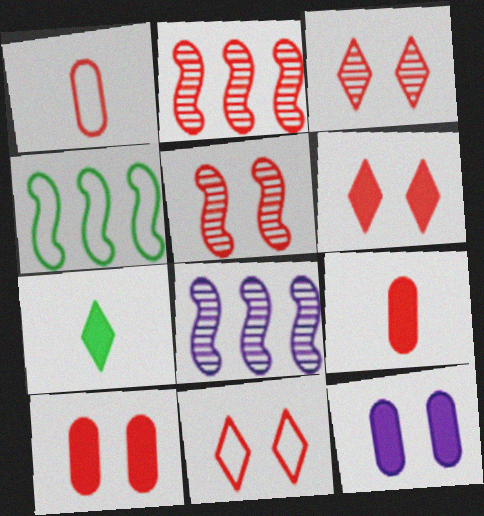[[1, 2, 6], 
[2, 9, 11], 
[3, 6, 11], 
[5, 10, 11]]